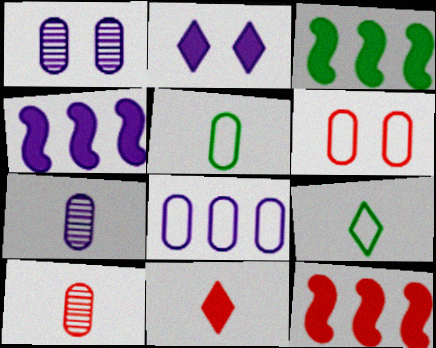[[1, 9, 12], 
[3, 4, 12], 
[5, 6, 8]]